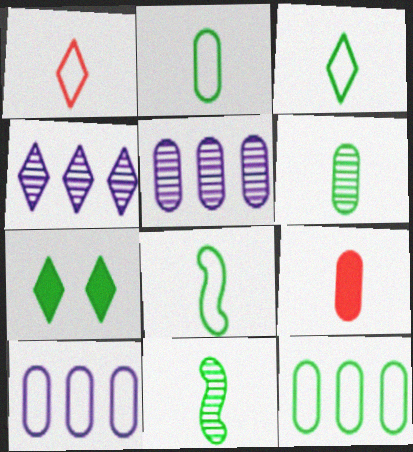[[1, 4, 7], 
[2, 3, 8], 
[7, 11, 12]]